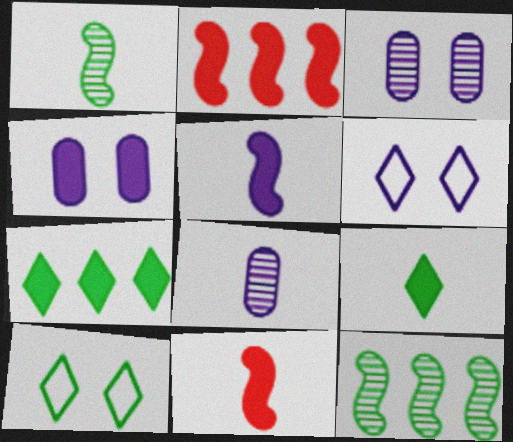[[2, 4, 9], 
[2, 8, 10], 
[4, 7, 11]]